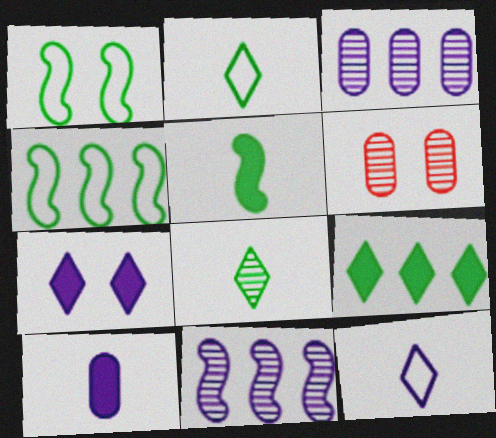[[1, 6, 7], 
[6, 8, 11]]